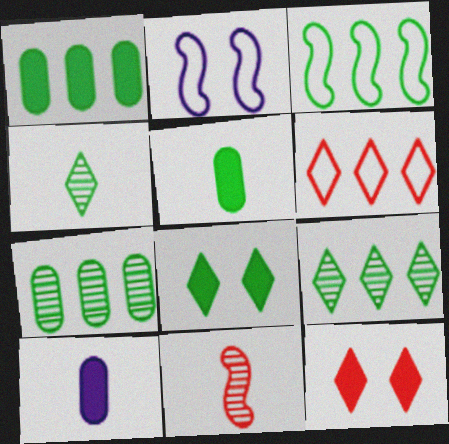[[1, 3, 9]]